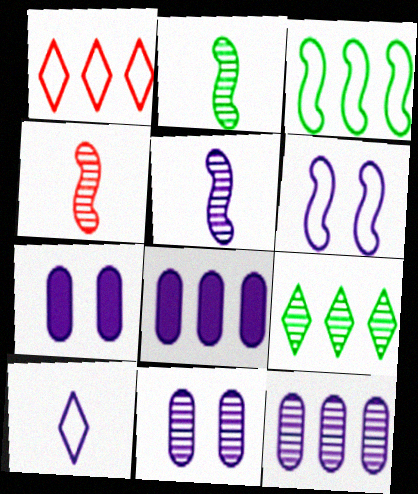[[1, 2, 7], 
[2, 4, 5], 
[4, 9, 11]]